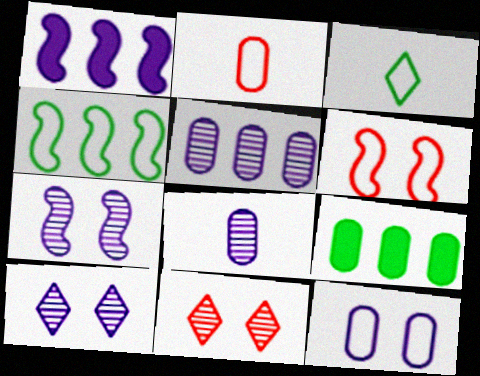[]